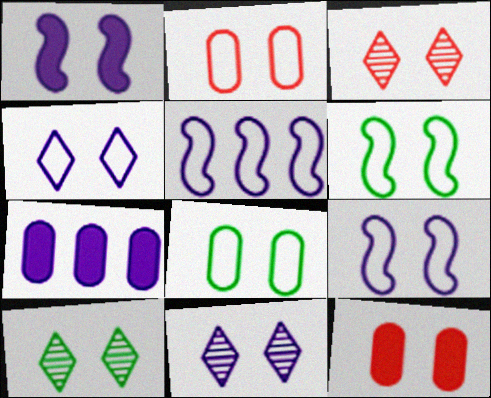[[1, 2, 10], 
[1, 3, 8], 
[2, 4, 6], 
[3, 10, 11], 
[6, 11, 12], 
[9, 10, 12]]